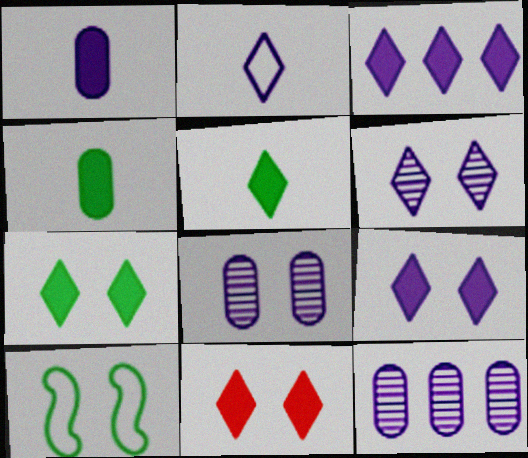[[2, 3, 6], 
[3, 5, 11], 
[7, 9, 11], 
[8, 10, 11]]